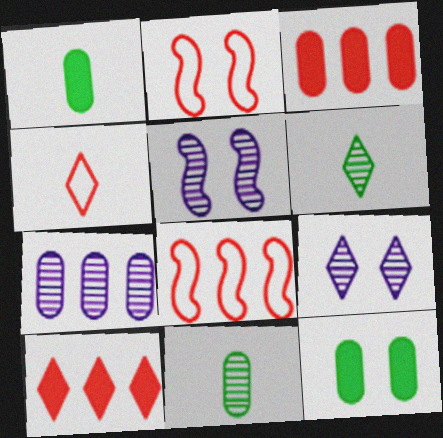[[1, 8, 9], 
[2, 9, 12]]